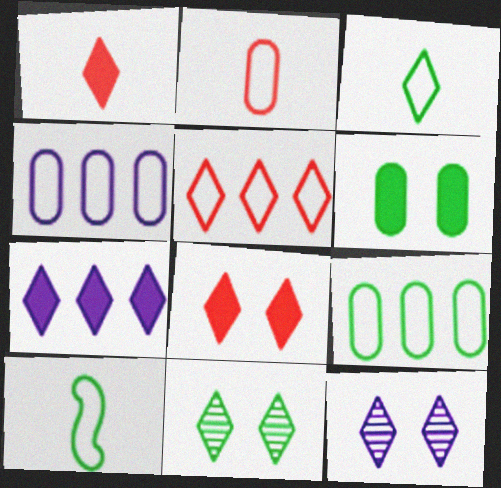[]